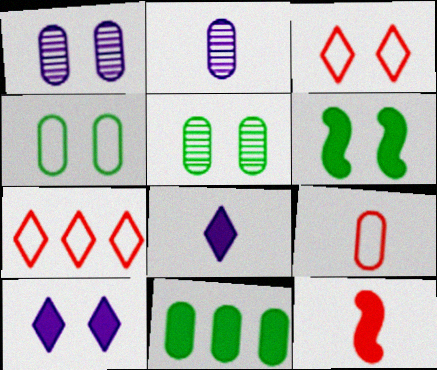[[1, 3, 6], 
[1, 9, 11], 
[2, 6, 7], 
[10, 11, 12]]